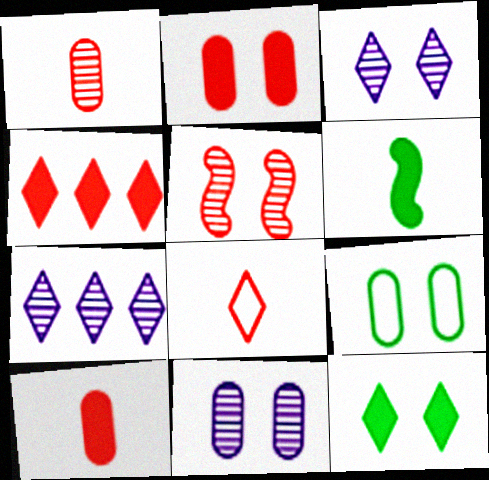[[2, 9, 11], 
[7, 8, 12]]